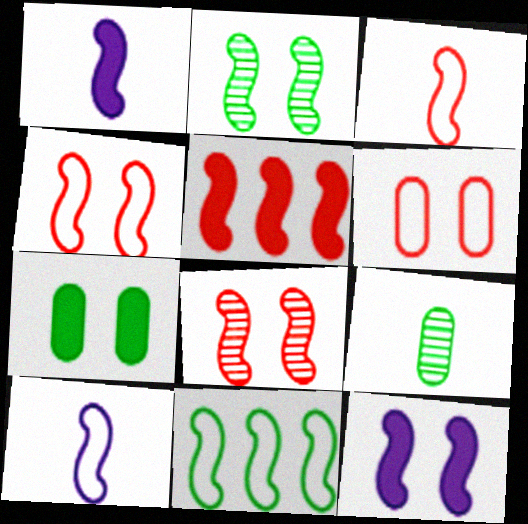[[1, 8, 11], 
[2, 4, 12], 
[2, 5, 10], 
[3, 5, 8], 
[4, 10, 11]]